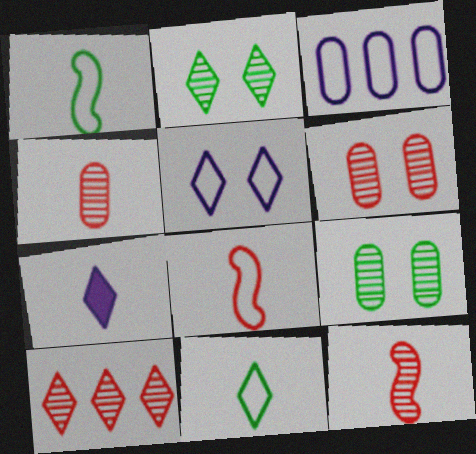[[1, 4, 7], 
[6, 10, 12]]